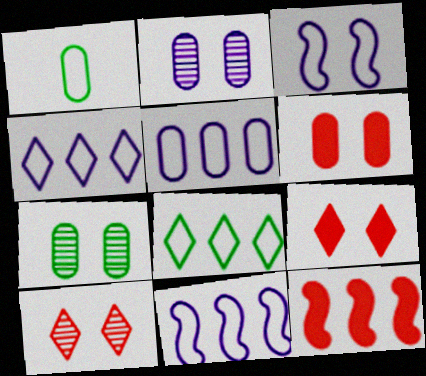[[3, 7, 9], 
[4, 5, 11]]